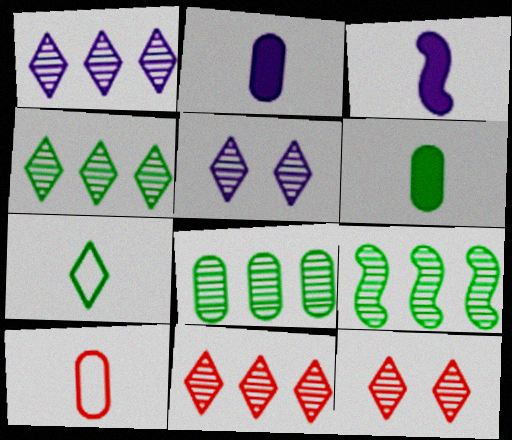[[1, 4, 11], 
[4, 8, 9]]